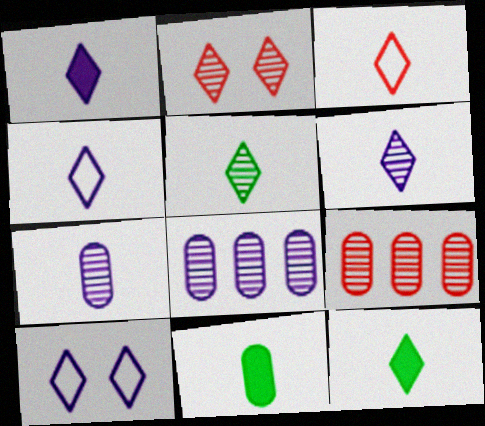[[1, 3, 5], 
[1, 4, 6], 
[3, 6, 12]]